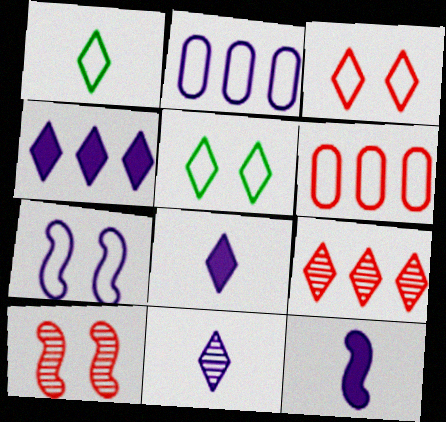[[1, 6, 7], 
[5, 8, 9]]